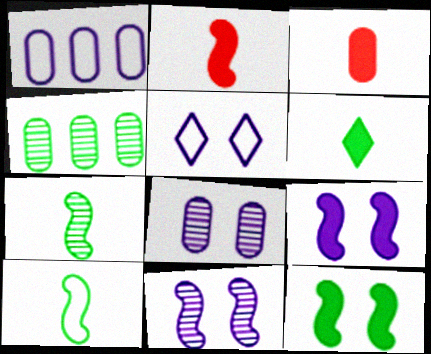[[2, 4, 5], 
[5, 8, 9]]